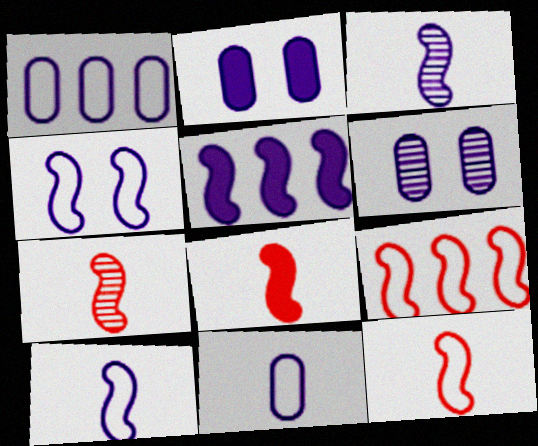[[3, 4, 5], 
[7, 8, 12]]